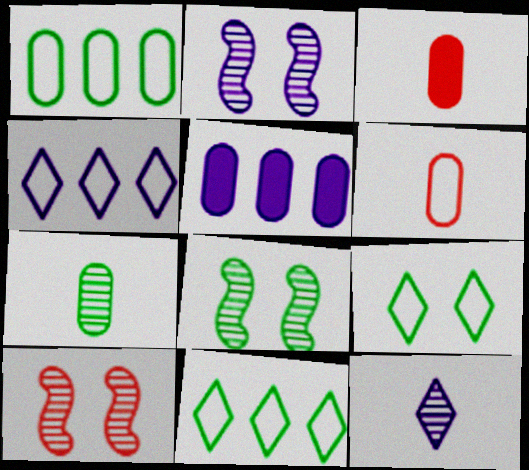[[2, 3, 11], 
[2, 8, 10], 
[3, 4, 8]]